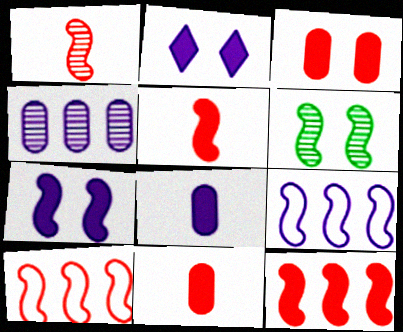[[5, 6, 9]]